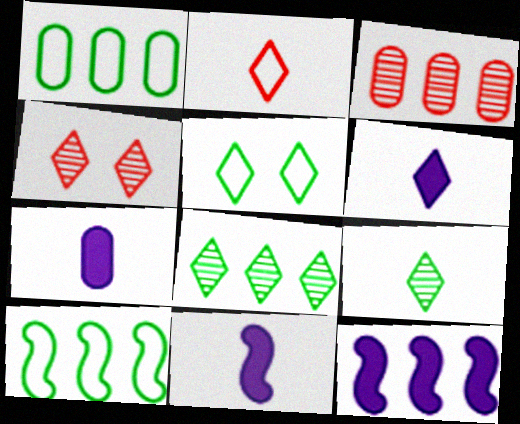[[1, 4, 11], 
[2, 6, 9], 
[3, 5, 11], 
[4, 7, 10], 
[6, 7, 11]]